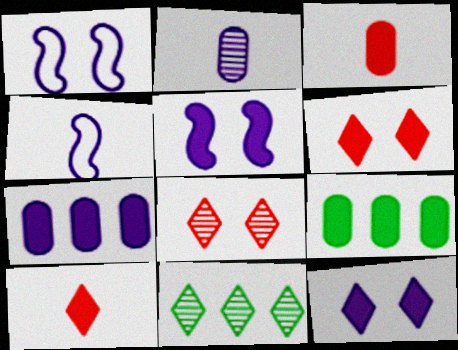[[1, 3, 11], 
[4, 8, 9], 
[5, 9, 10]]